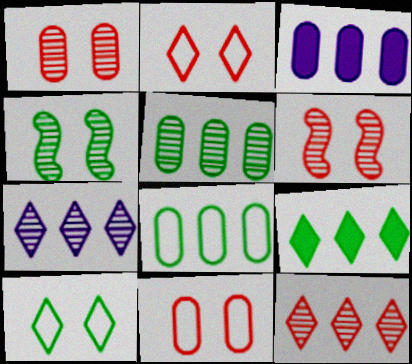[]